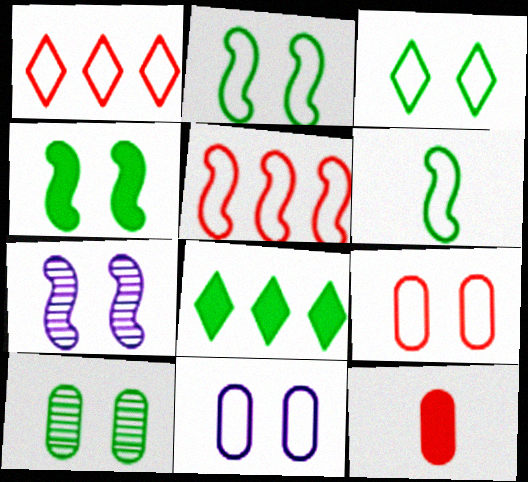[[1, 6, 11], 
[3, 4, 10], 
[6, 8, 10]]